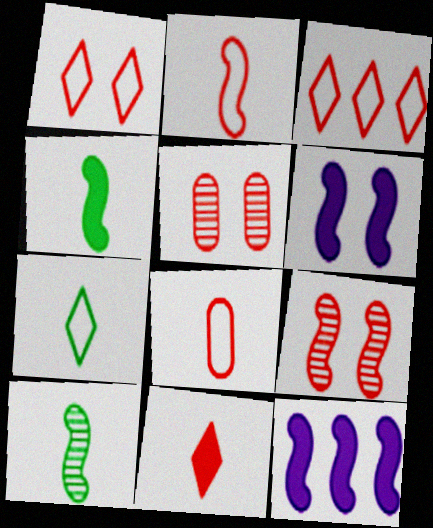[[5, 7, 12]]